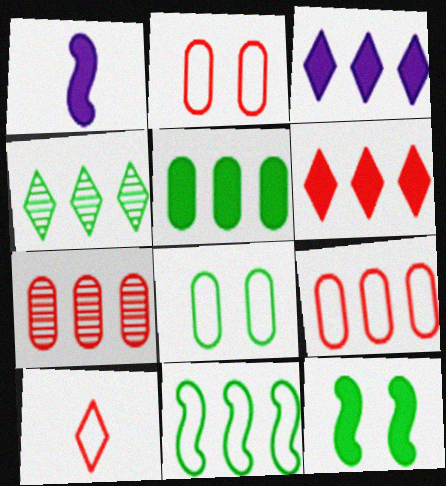[[1, 2, 4], 
[3, 7, 11], 
[4, 5, 11]]